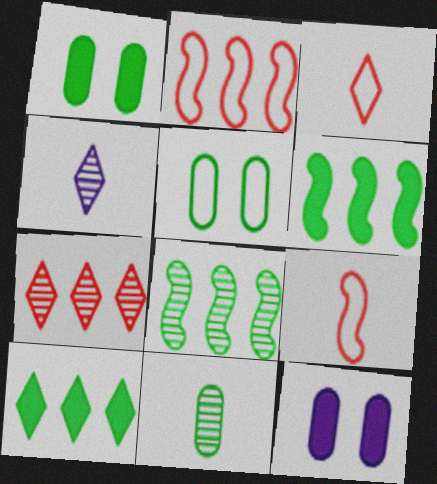[[1, 2, 4], 
[3, 8, 12]]